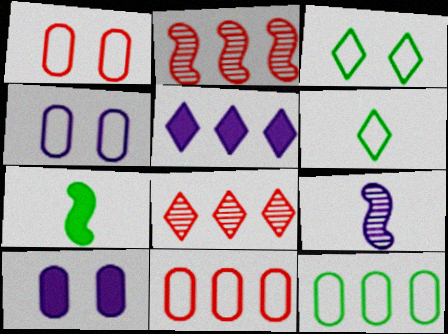[[2, 5, 12], 
[2, 6, 10], 
[4, 5, 9], 
[4, 7, 8]]